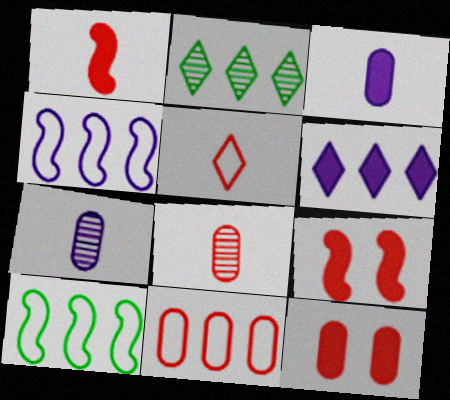[[1, 5, 8], 
[8, 11, 12]]